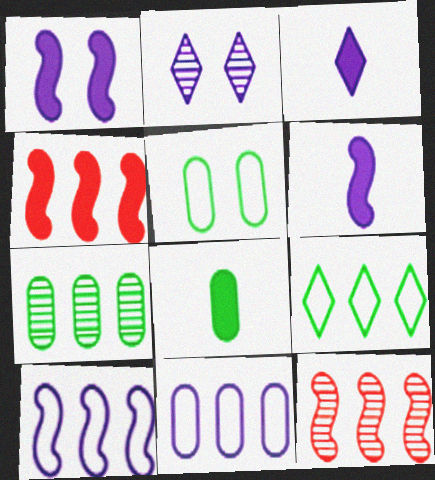[[2, 6, 11], 
[3, 5, 12], 
[5, 7, 8]]